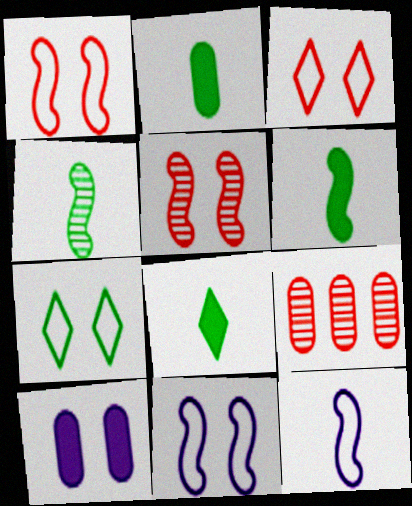[[2, 6, 8], 
[5, 7, 10], 
[8, 9, 11]]